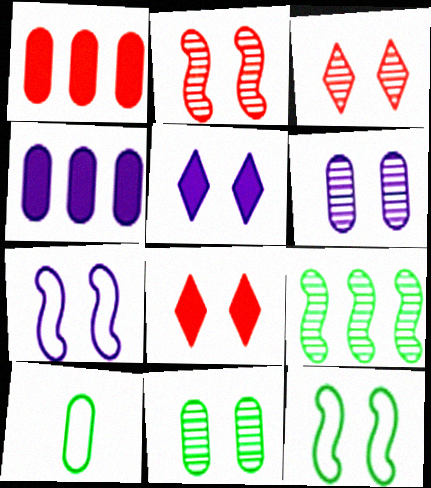[[1, 6, 10], 
[5, 6, 7], 
[6, 8, 12], 
[7, 8, 11]]